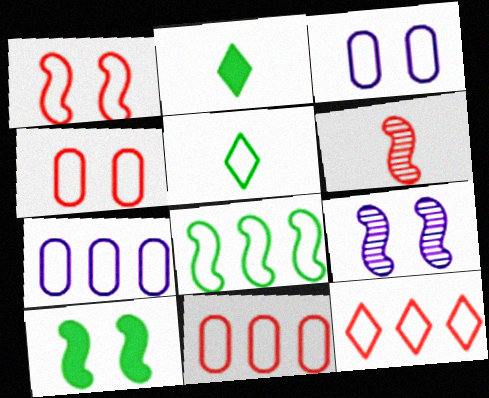[[1, 5, 7], 
[1, 9, 10], 
[2, 9, 11], 
[7, 8, 12]]